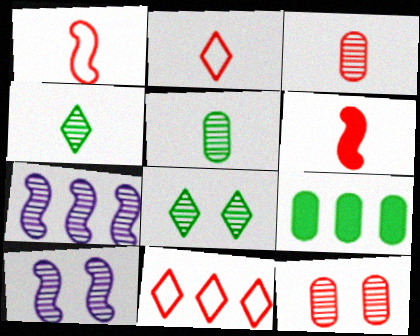[[2, 3, 6], 
[2, 9, 10], 
[3, 7, 8], 
[4, 7, 12], 
[6, 11, 12], 
[7, 9, 11], 
[8, 10, 12]]